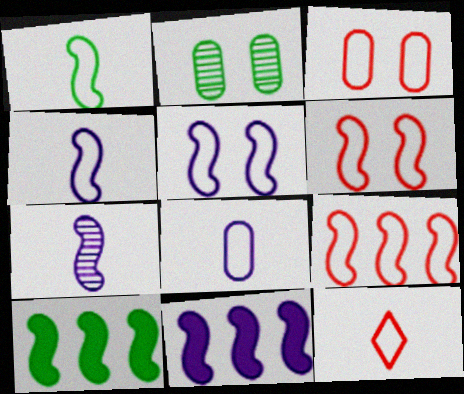[[1, 5, 9], 
[1, 8, 12], 
[2, 11, 12], 
[3, 9, 12], 
[5, 7, 11], 
[6, 7, 10]]